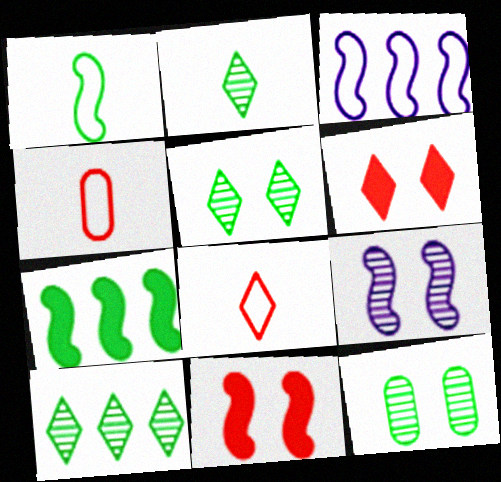[[2, 5, 10]]